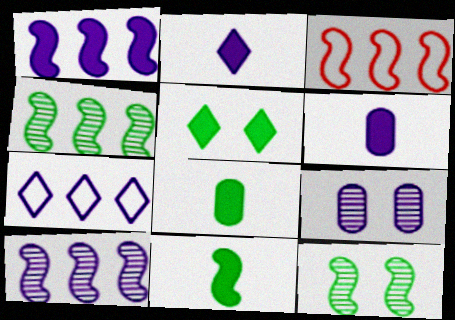[[1, 3, 4]]